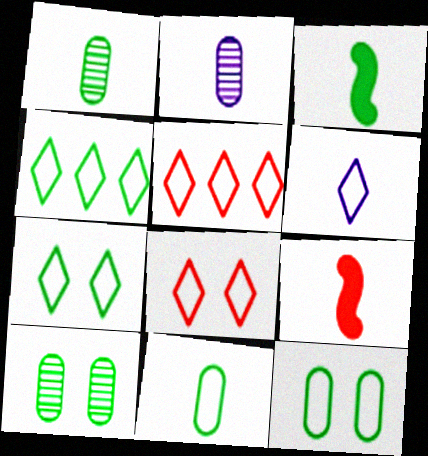[[1, 6, 9], 
[3, 4, 10], 
[4, 6, 8], 
[5, 6, 7]]